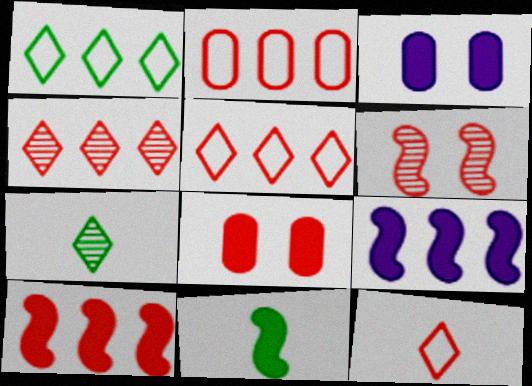[[2, 4, 10]]